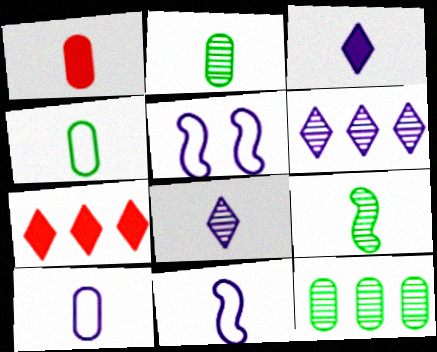[[1, 2, 10], 
[2, 5, 7]]